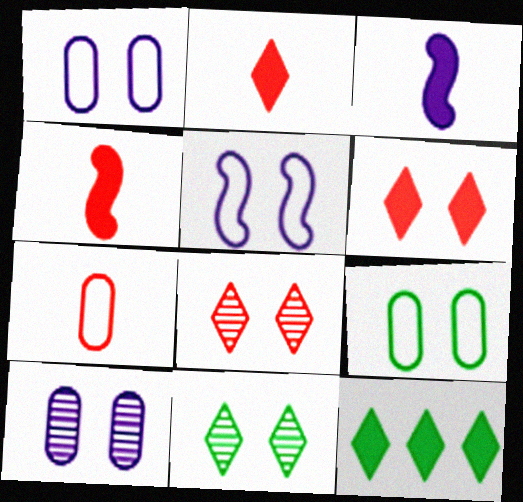[]